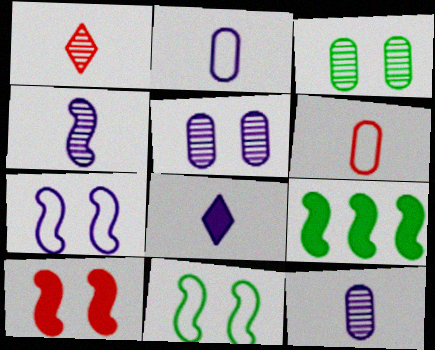[[2, 4, 8]]